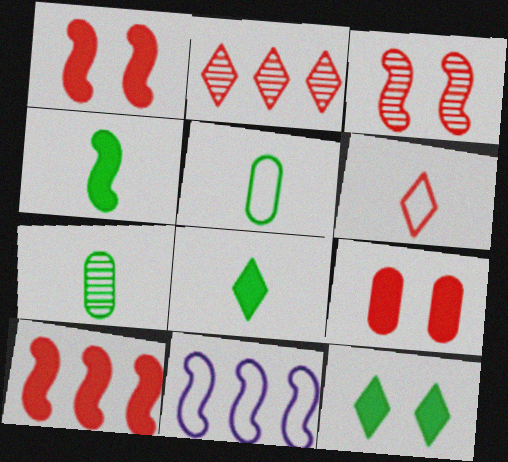[[3, 4, 11]]